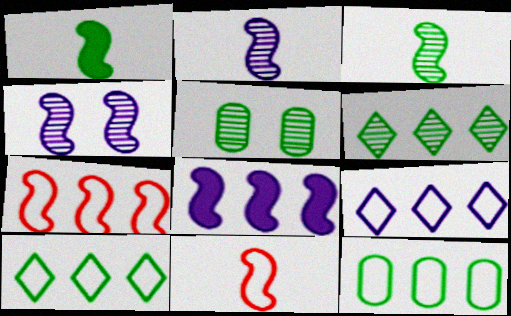[[1, 2, 11], 
[1, 4, 7], 
[1, 5, 10], 
[3, 5, 6], 
[7, 9, 12]]